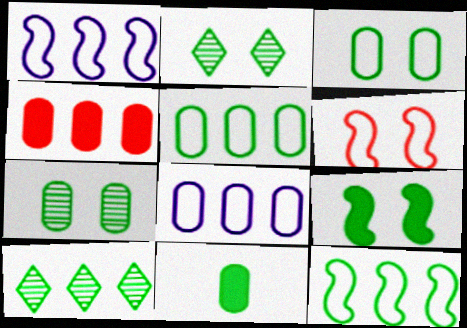[[1, 4, 10], 
[2, 3, 9], 
[2, 11, 12], 
[5, 7, 11]]